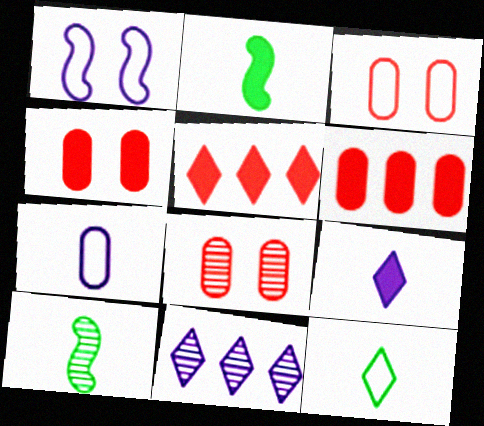[[2, 3, 11], 
[3, 4, 8], 
[8, 10, 11]]